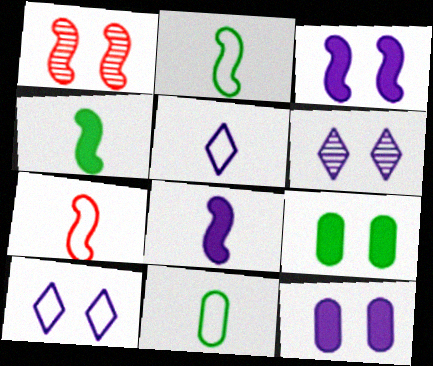[[1, 9, 10], 
[5, 7, 11]]